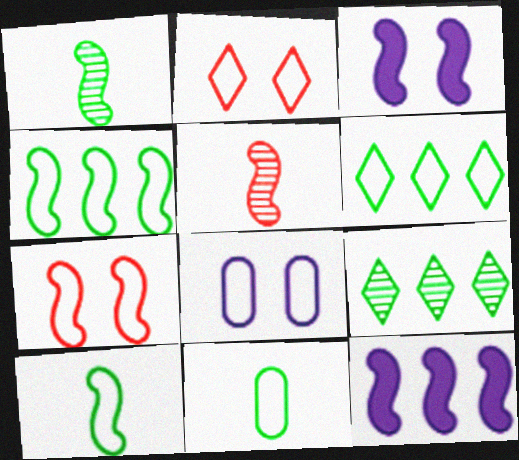[[1, 7, 12], 
[3, 4, 5]]